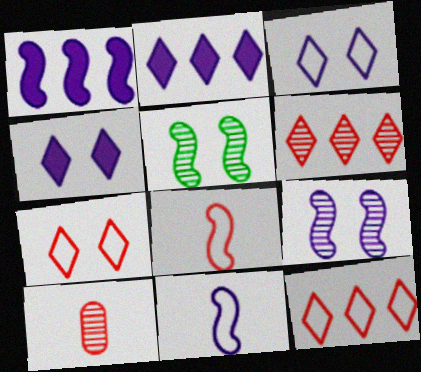[[1, 5, 8], 
[1, 9, 11]]